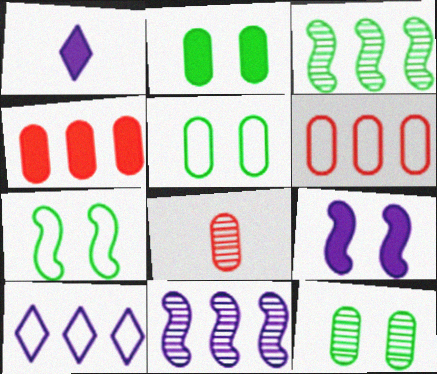[[2, 5, 12], 
[3, 4, 10]]